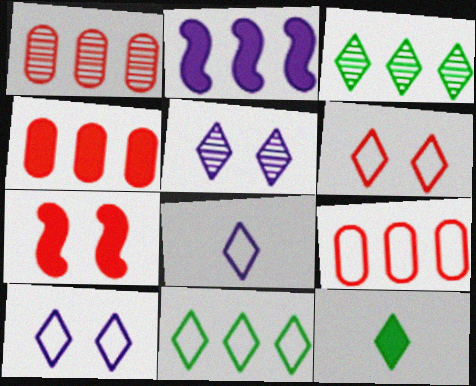[[1, 2, 11], 
[1, 4, 9], 
[2, 3, 9], 
[6, 8, 11]]